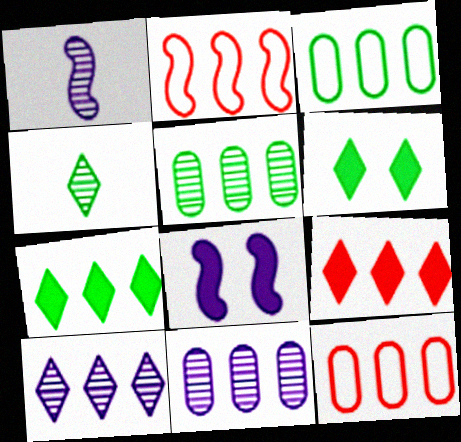[[1, 6, 12], 
[2, 7, 11], 
[4, 8, 12]]